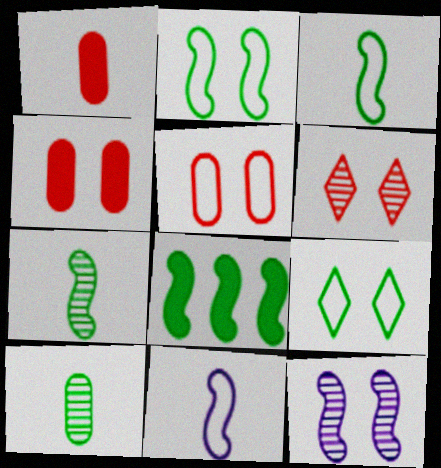[[2, 7, 8], 
[4, 9, 12], 
[8, 9, 10]]